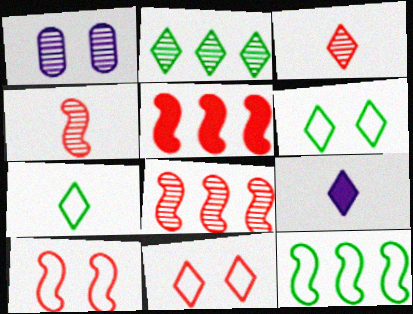[[1, 2, 4], 
[1, 5, 7], 
[2, 9, 11], 
[3, 7, 9], 
[4, 5, 10]]